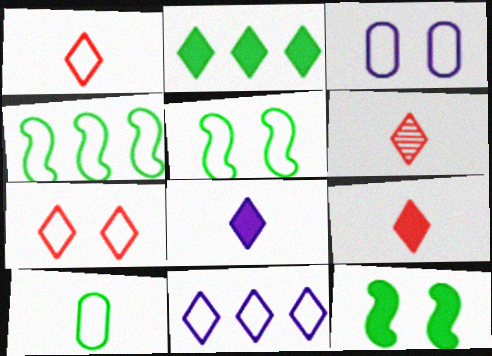[[1, 3, 4], 
[1, 6, 9], 
[3, 5, 7]]